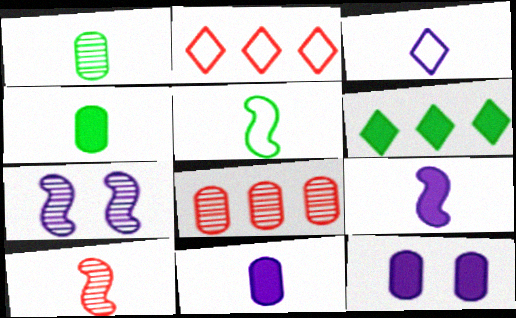[[2, 4, 7], 
[3, 4, 10], 
[5, 9, 10]]